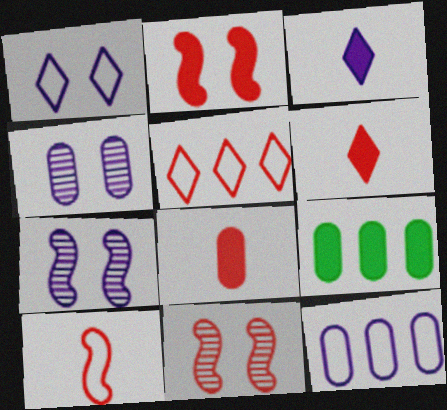[[2, 3, 9], 
[3, 7, 12], 
[5, 8, 11]]